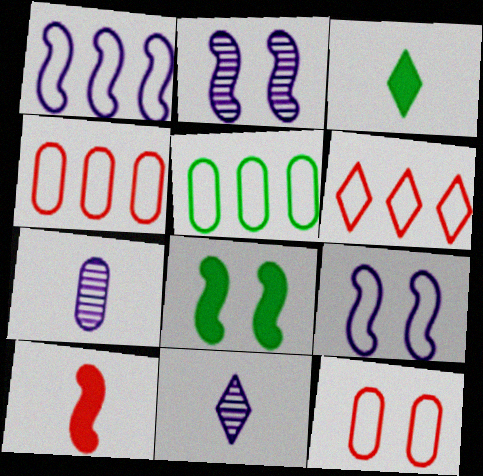[[1, 5, 6], 
[2, 3, 4], 
[4, 8, 11], 
[6, 7, 8]]